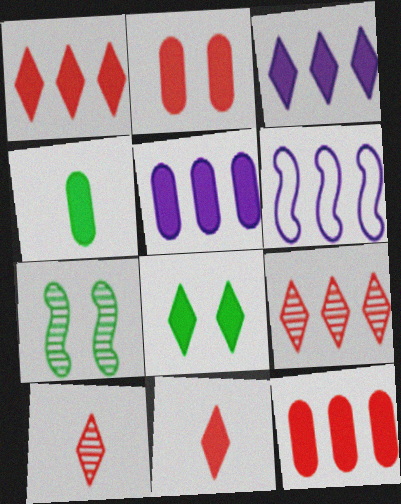[[2, 4, 5], 
[3, 8, 11]]